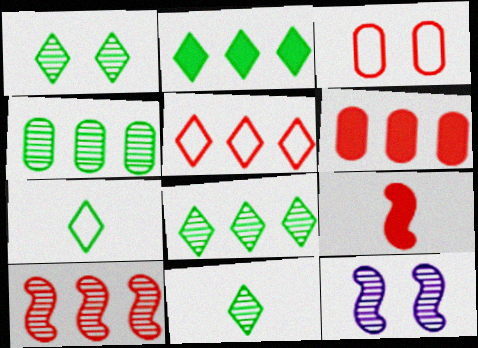[[1, 2, 7], 
[1, 8, 11], 
[5, 6, 10], 
[6, 7, 12]]